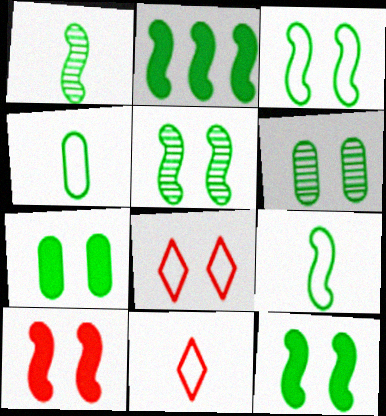[[1, 2, 3], 
[2, 5, 9], 
[3, 5, 12]]